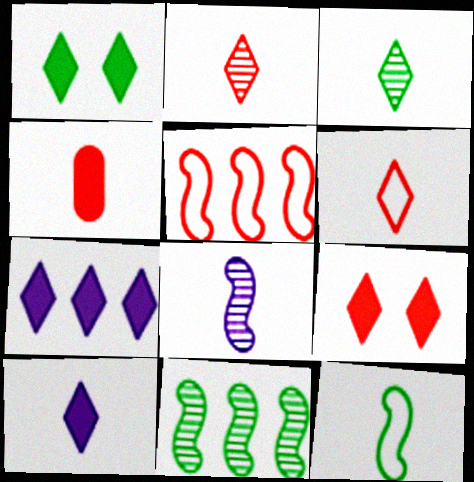[[3, 6, 10]]